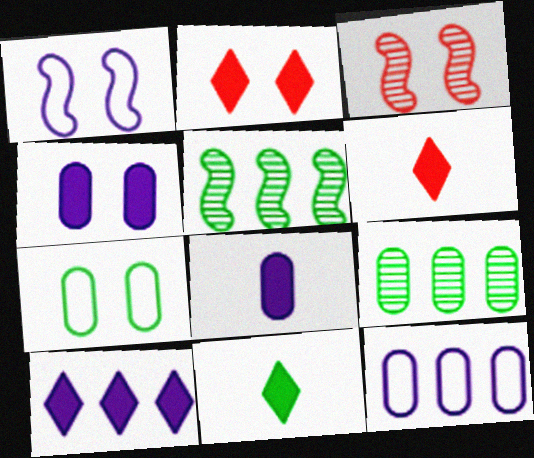[[1, 6, 9], 
[2, 10, 11], 
[3, 11, 12], 
[5, 7, 11]]